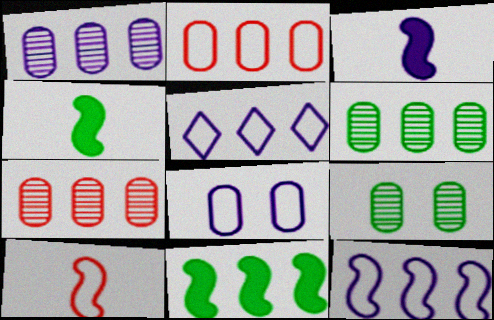[[1, 6, 7], 
[5, 7, 11]]